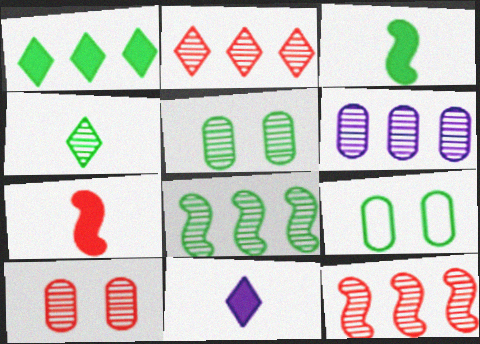[[2, 6, 8], 
[4, 5, 8], 
[9, 11, 12]]